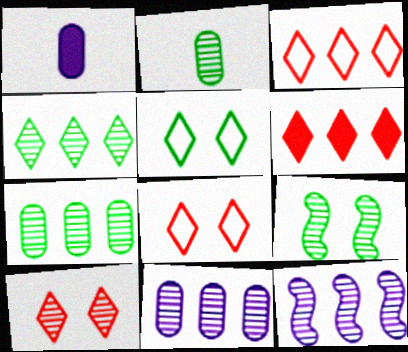[[1, 3, 9], 
[2, 4, 9], 
[2, 10, 12]]